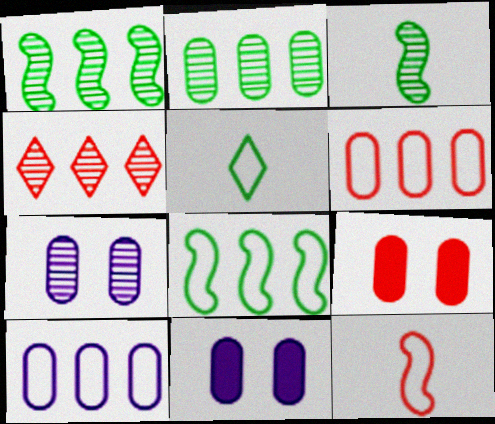[[3, 4, 7], 
[4, 9, 12]]